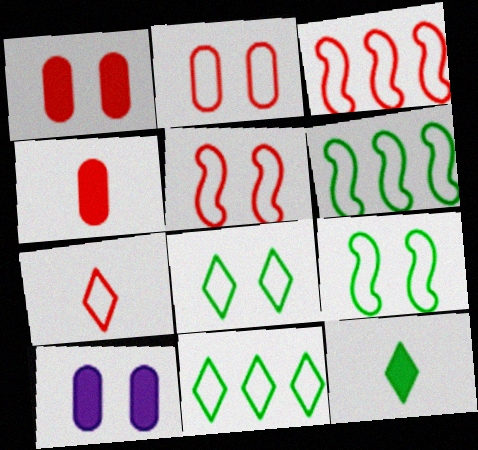[[2, 3, 7]]